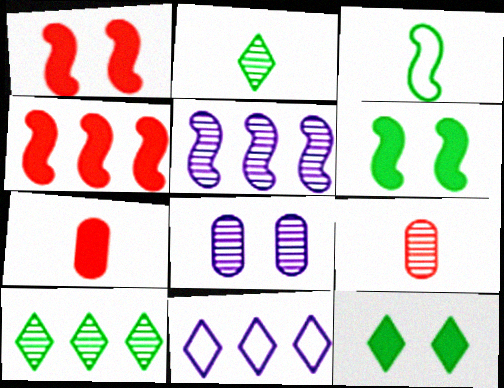[[1, 3, 5], 
[6, 9, 11]]